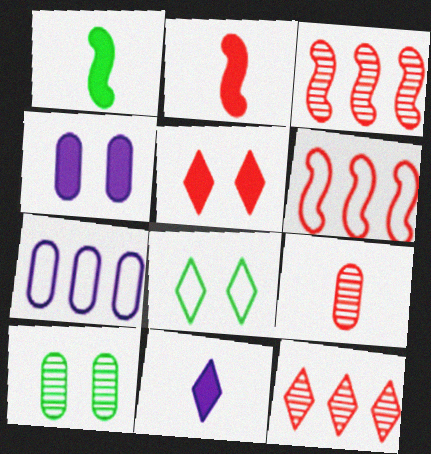[[5, 6, 9], 
[6, 10, 11], 
[8, 11, 12]]